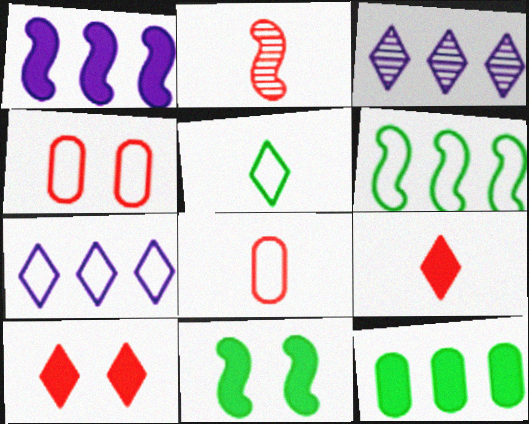[[2, 8, 9], 
[3, 5, 10], 
[3, 8, 11]]